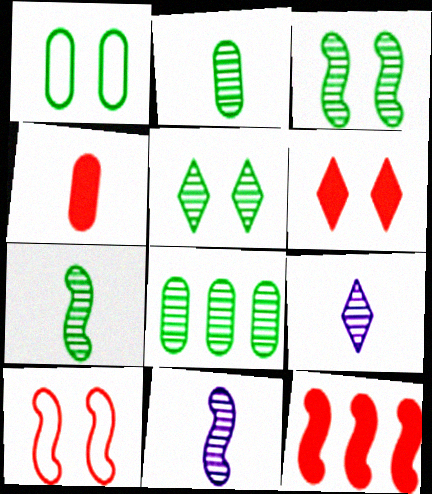[[1, 9, 12], 
[4, 6, 12], 
[5, 7, 8]]